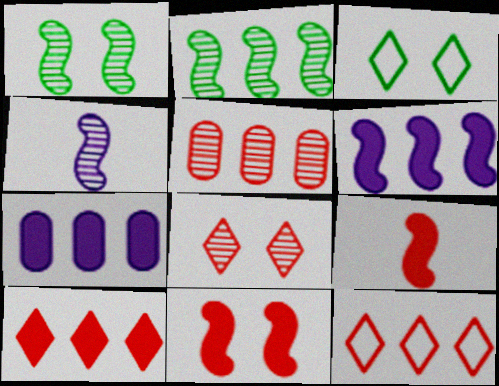[[2, 7, 12]]